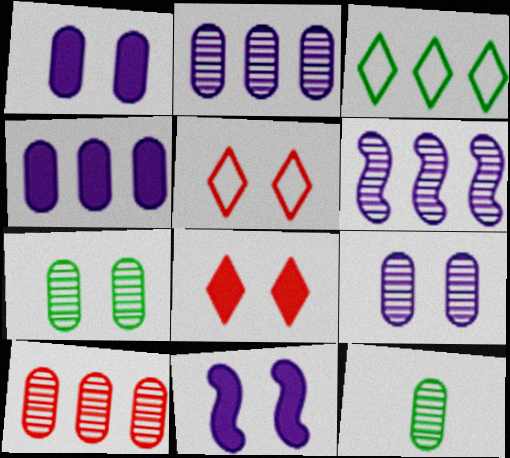[[5, 7, 11], 
[9, 10, 12]]